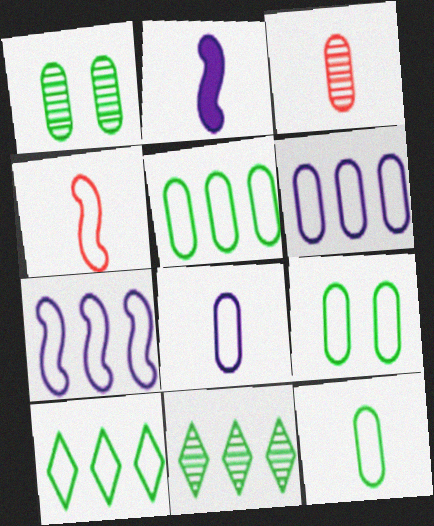[[5, 9, 12]]